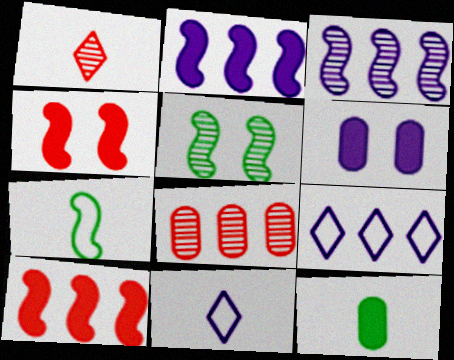[[3, 4, 7], 
[3, 6, 11]]